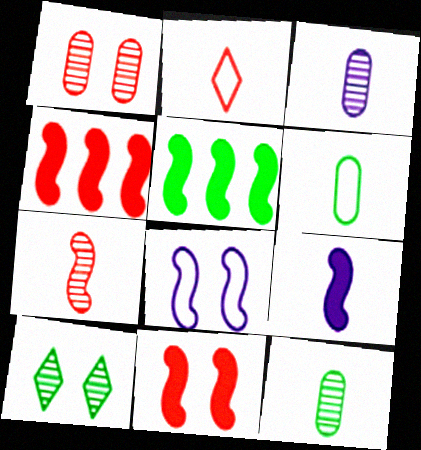[[1, 2, 4], 
[2, 9, 12], 
[5, 6, 10], 
[5, 7, 8], 
[5, 9, 11]]